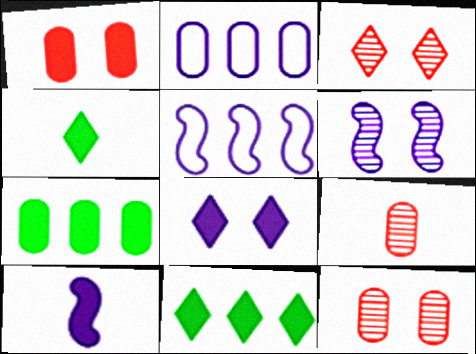[[1, 10, 11], 
[4, 5, 12], 
[5, 6, 10]]